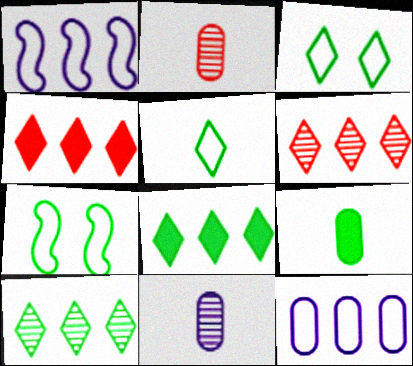[[4, 7, 11], 
[7, 9, 10]]